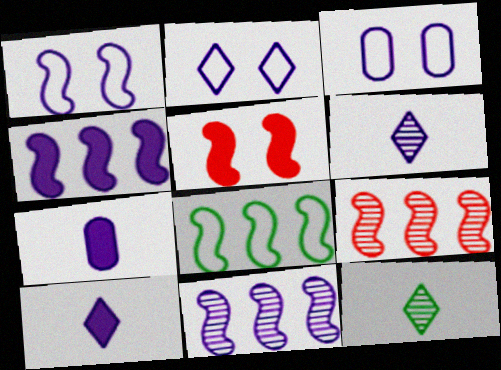[[1, 2, 3], 
[2, 7, 11], 
[3, 4, 6], 
[3, 10, 11], 
[4, 8, 9]]